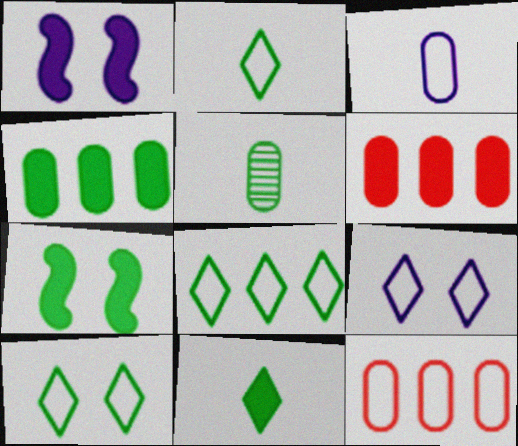[[1, 6, 11], 
[2, 8, 10], 
[4, 7, 11], 
[5, 7, 8]]